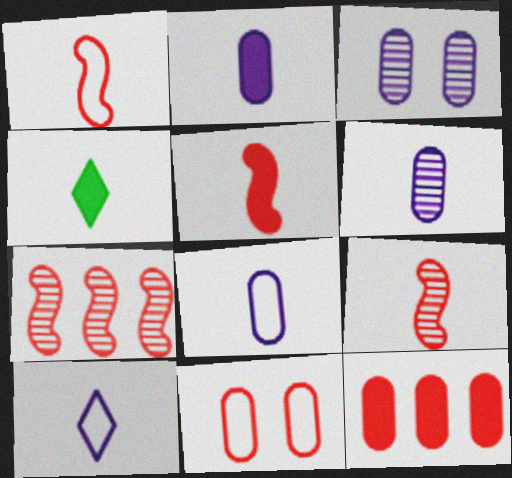[[1, 4, 6], 
[1, 5, 9], 
[2, 4, 5], 
[2, 6, 8], 
[4, 8, 9]]